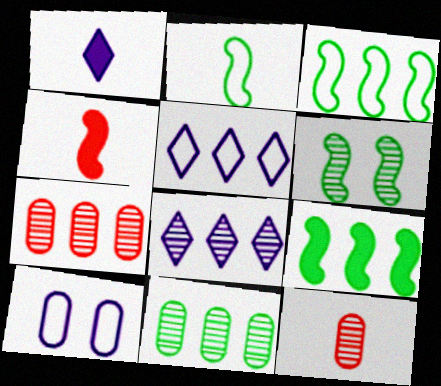[[1, 2, 12], 
[2, 6, 9], 
[5, 7, 9], 
[6, 8, 12]]